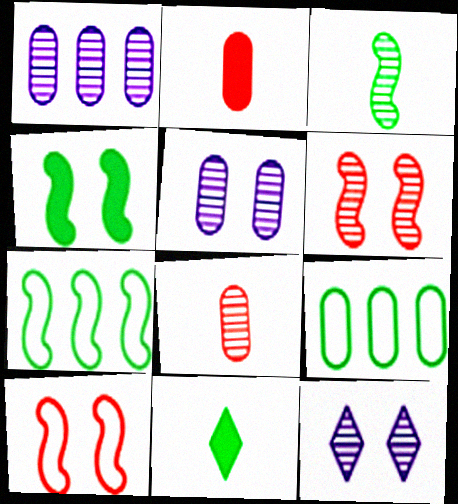[[1, 10, 11], 
[2, 5, 9], 
[2, 7, 12], 
[3, 4, 7]]